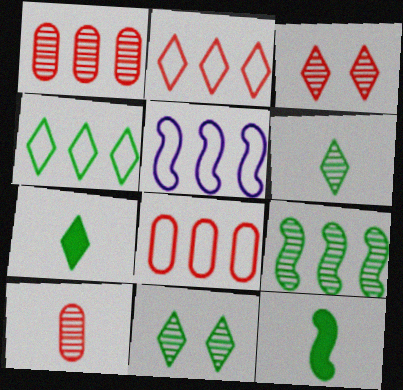[[4, 5, 8], 
[4, 7, 11]]